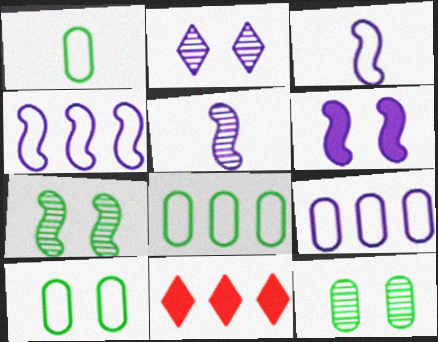[[1, 8, 10], 
[3, 11, 12], 
[4, 5, 6], 
[5, 10, 11]]